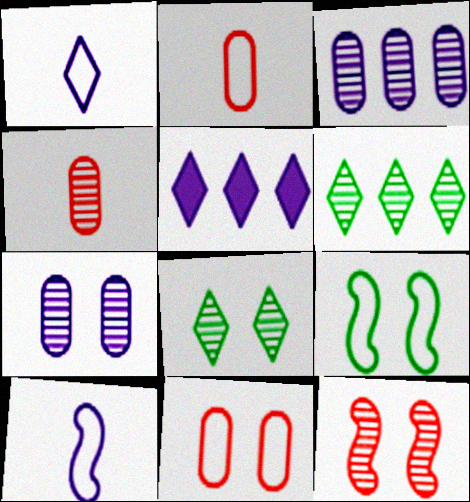[[4, 5, 9], 
[5, 7, 10], 
[7, 8, 12]]